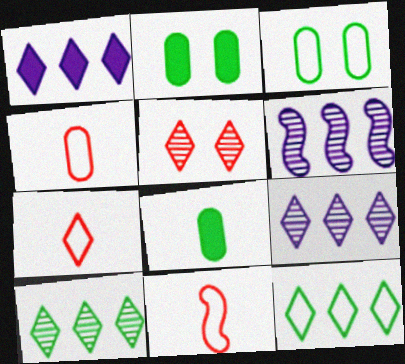[[2, 6, 7], 
[2, 9, 11], 
[4, 7, 11]]